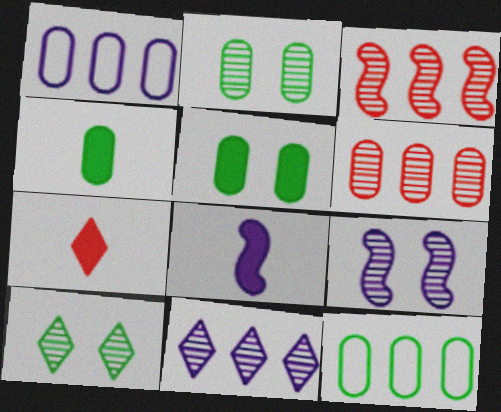[[2, 4, 12], 
[4, 7, 8], 
[7, 9, 12]]